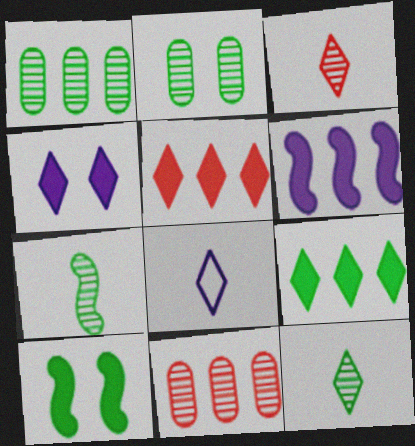[[8, 10, 11]]